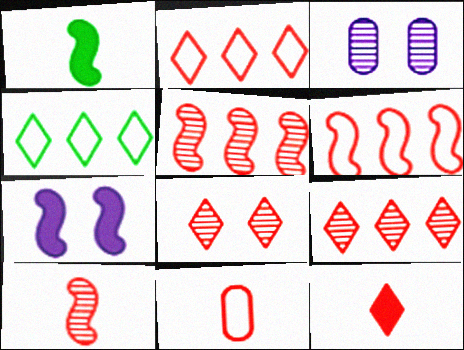[[1, 2, 3], 
[2, 8, 12], 
[10, 11, 12]]